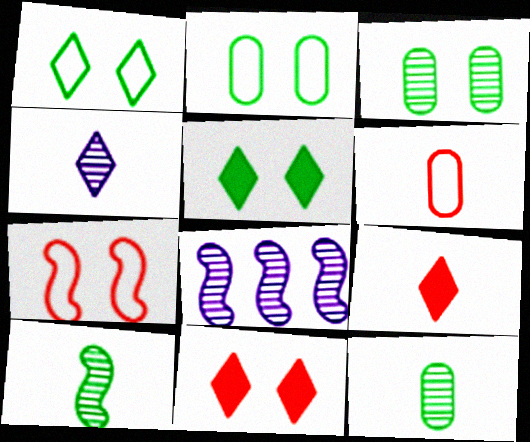[[2, 8, 9], 
[5, 6, 8]]